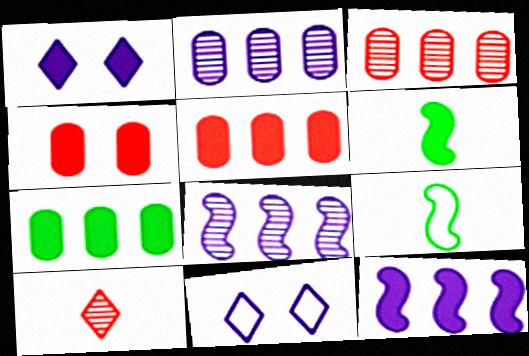[[1, 3, 9], 
[1, 5, 6], 
[3, 6, 11]]